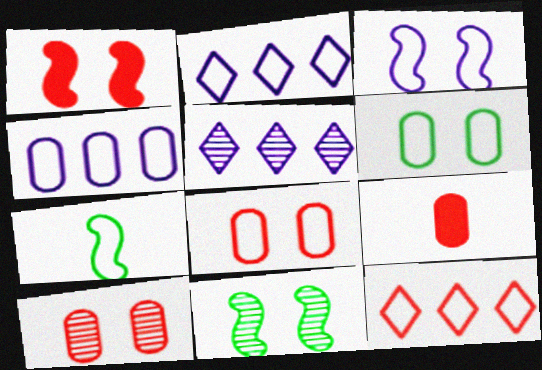[[1, 3, 11], 
[2, 7, 8], 
[2, 9, 11]]